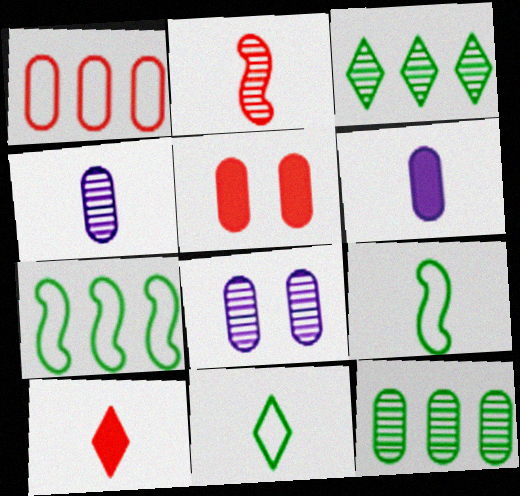[[2, 3, 8], 
[2, 6, 11], 
[4, 9, 10], 
[7, 8, 10]]